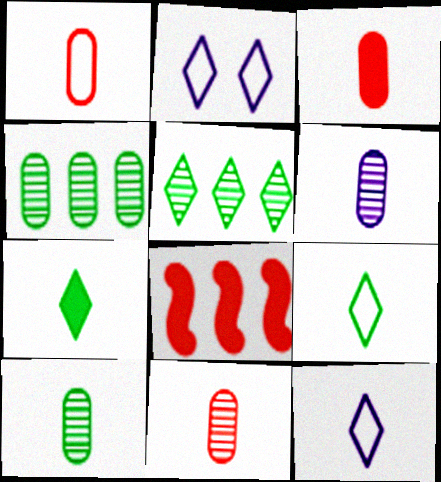[[1, 3, 11], 
[2, 8, 10], 
[6, 10, 11]]